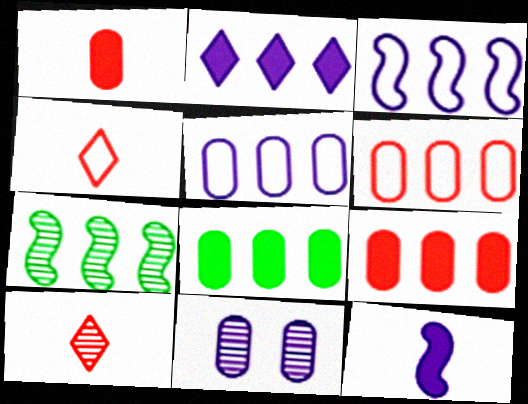[[2, 6, 7], 
[7, 10, 11]]